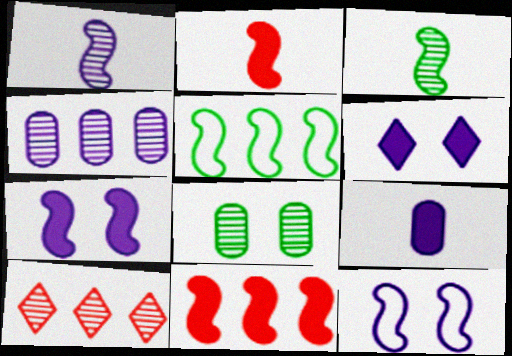[[1, 8, 10], 
[3, 11, 12]]